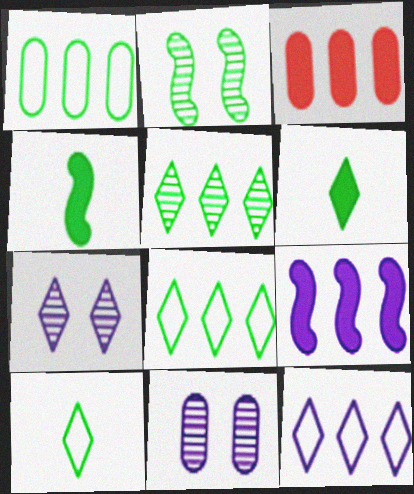[[1, 2, 6]]